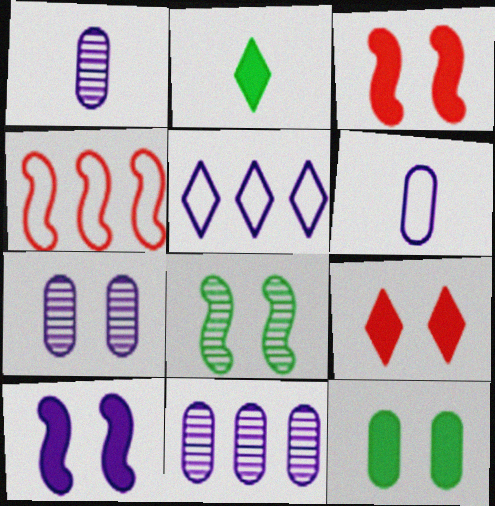[[1, 5, 10], 
[1, 7, 11], 
[2, 4, 7], 
[9, 10, 12]]